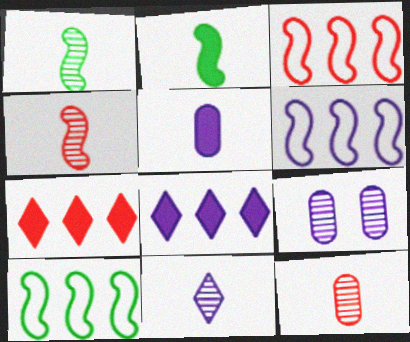[[1, 11, 12], 
[3, 6, 10]]